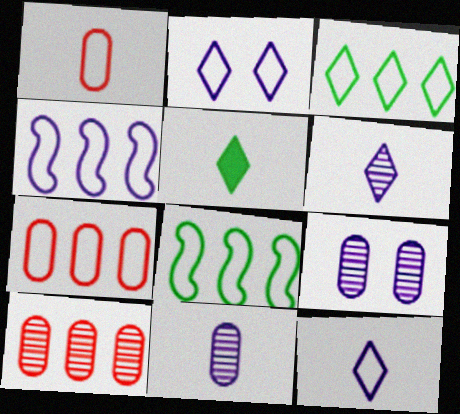[[1, 2, 8], 
[3, 4, 7]]